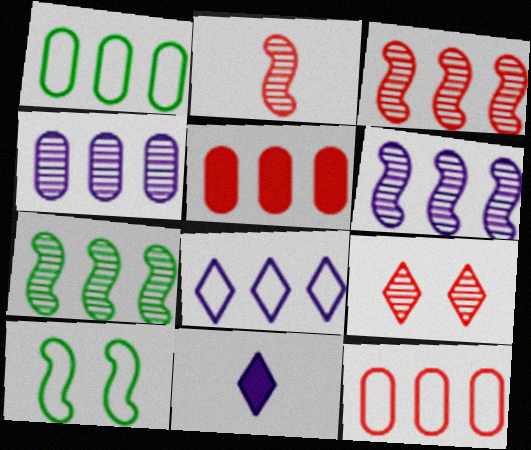[[1, 4, 5], 
[3, 6, 7], 
[5, 7, 8]]